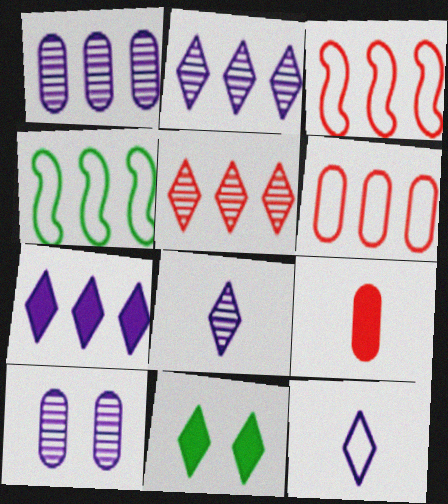[[5, 11, 12]]